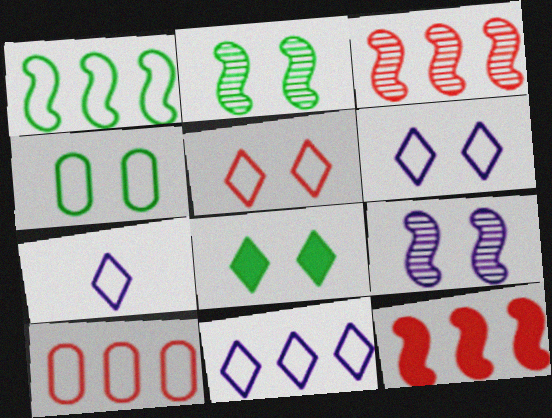[[1, 10, 11], 
[2, 4, 8], 
[6, 7, 11]]